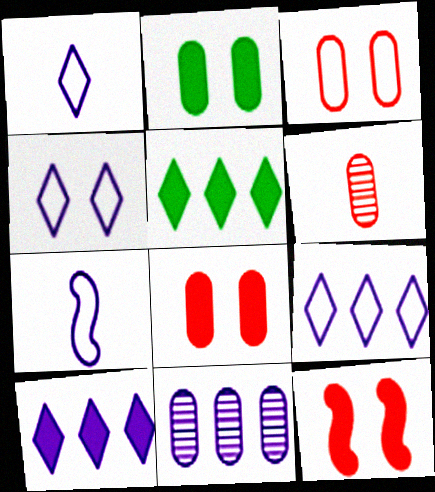[[1, 4, 9]]